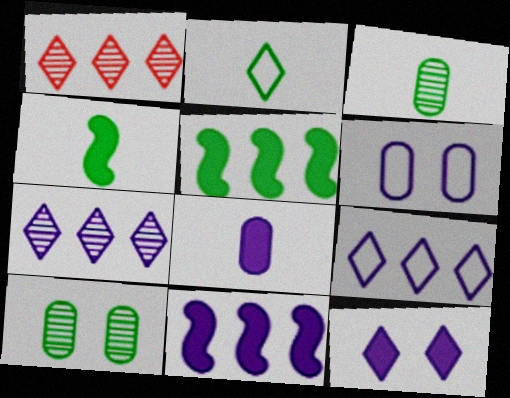[[1, 2, 12], 
[1, 4, 6], 
[2, 3, 4], 
[2, 5, 10], 
[8, 11, 12]]